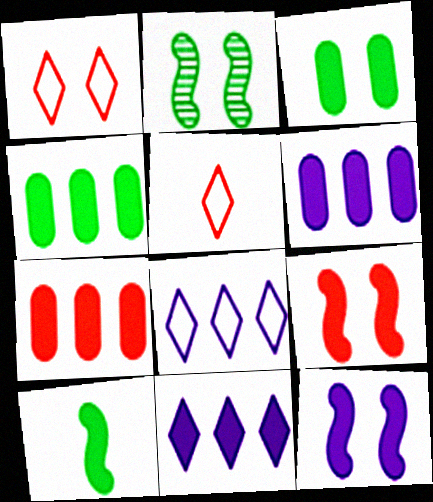[[2, 5, 6], 
[4, 6, 7]]